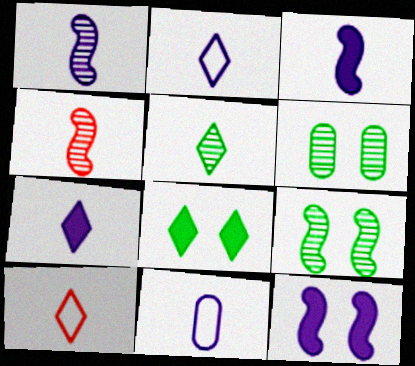[[1, 7, 11], 
[5, 7, 10]]